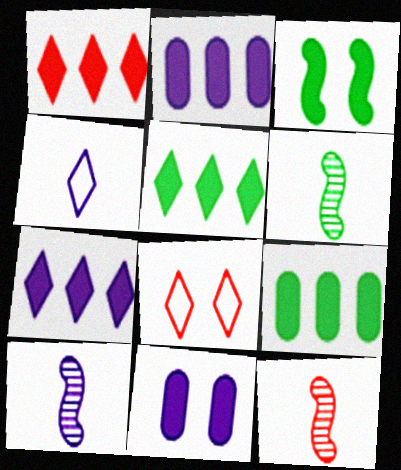[[1, 5, 7], 
[2, 6, 8], 
[6, 10, 12], 
[8, 9, 10]]